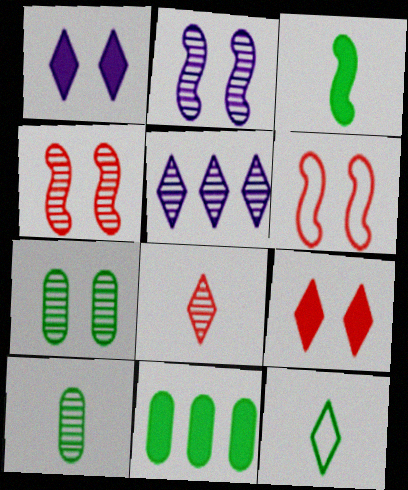[[1, 6, 7], 
[3, 10, 12], 
[4, 5, 10], 
[5, 9, 12]]